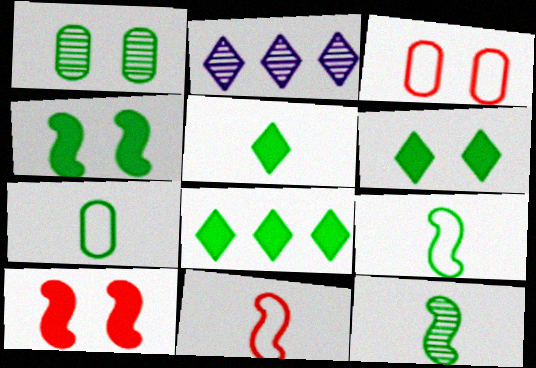[[1, 8, 9], 
[2, 7, 10], 
[5, 6, 8], 
[5, 7, 12]]